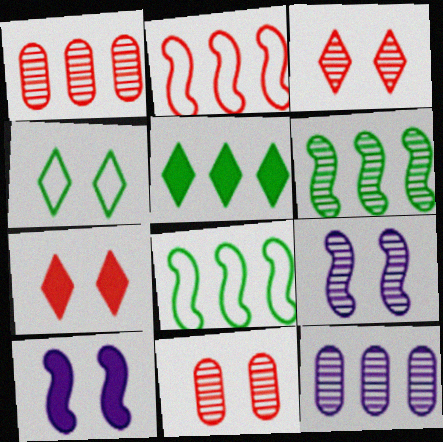[[2, 5, 12], 
[4, 10, 11]]